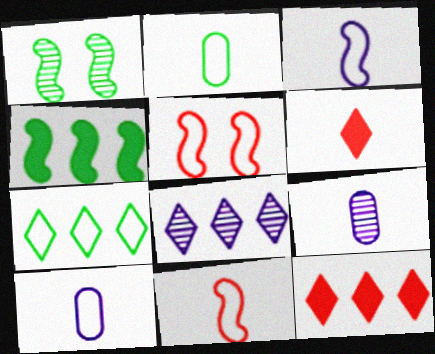[[1, 10, 12], 
[5, 7, 10], 
[7, 8, 12]]